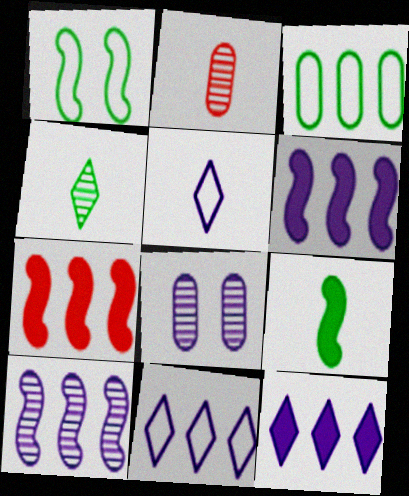[[1, 2, 12], 
[2, 5, 9], 
[5, 6, 8]]